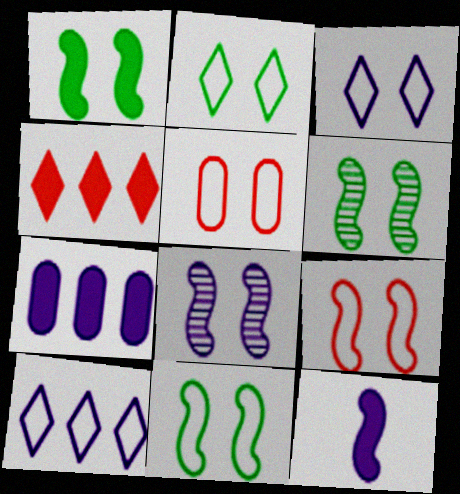[[1, 6, 11], 
[1, 8, 9], 
[3, 5, 11]]